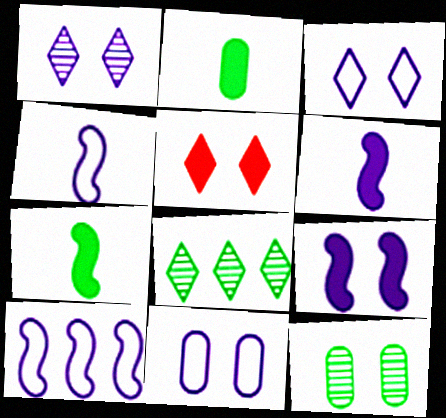[[1, 9, 11]]